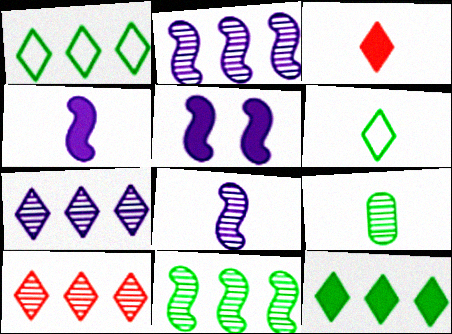[]